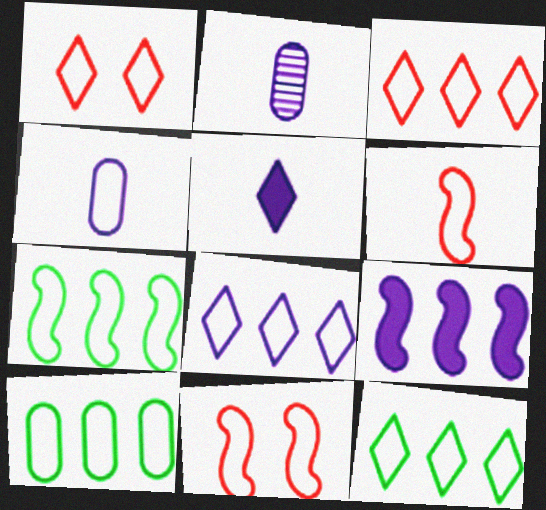[[1, 4, 7], 
[3, 8, 12], 
[4, 11, 12], 
[7, 10, 12]]